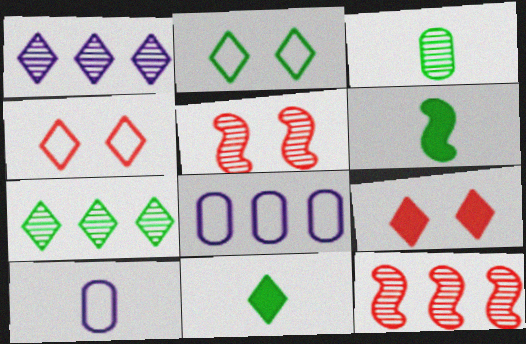[[1, 3, 5], 
[1, 4, 11], 
[2, 7, 11], 
[5, 8, 11]]